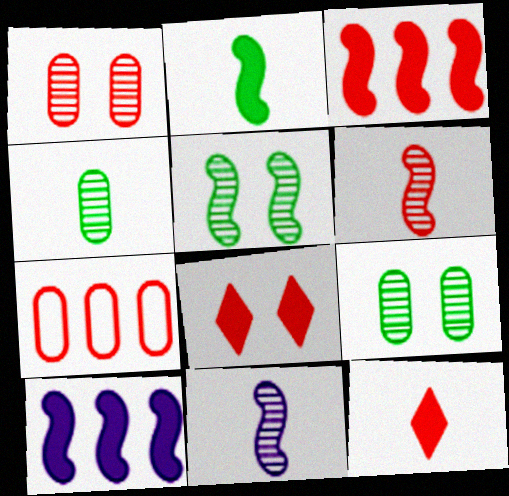[[6, 7, 8]]